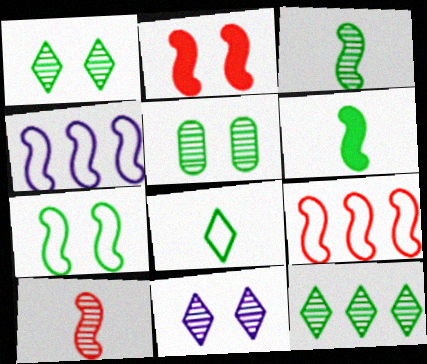[[2, 3, 4], 
[2, 9, 10], 
[3, 5, 12]]